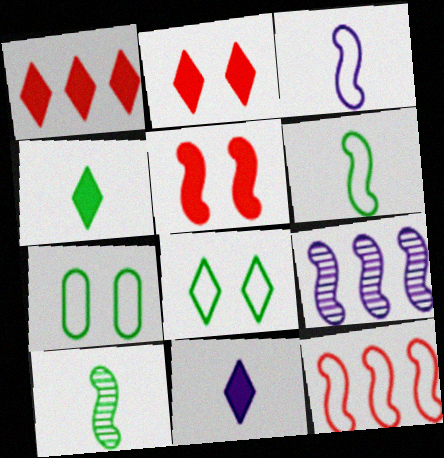[[5, 6, 9]]